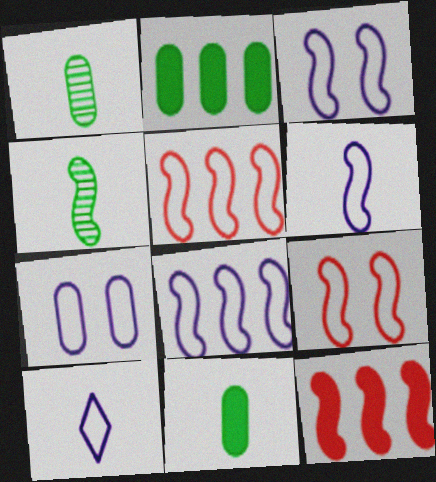[[3, 4, 12], 
[3, 6, 8], 
[7, 8, 10]]